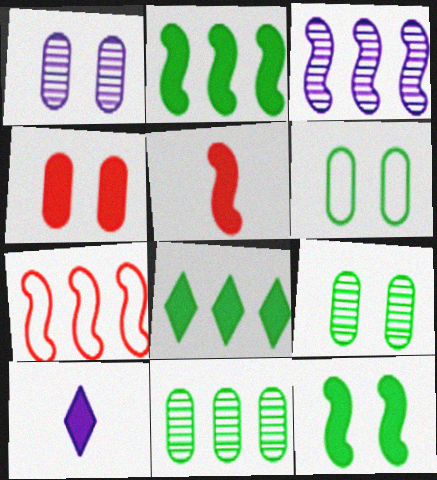[[1, 4, 6], 
[2, 3, 7], 
[2, 4, 10], 
[7, 9, 10]]